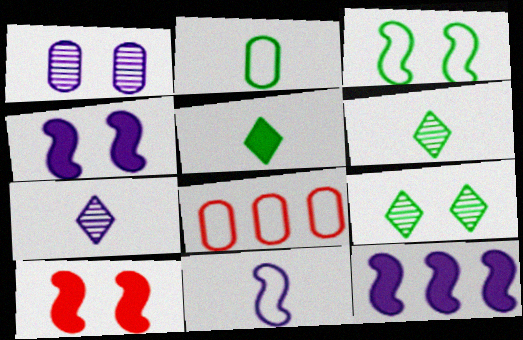[[4, 6, 8]]